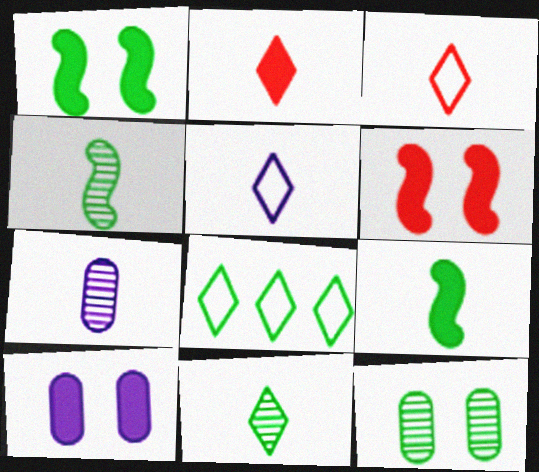[[2, 5, 11], 
[3, 7, 9], 
[6, 7, 8], 
[8, 9, 12]]